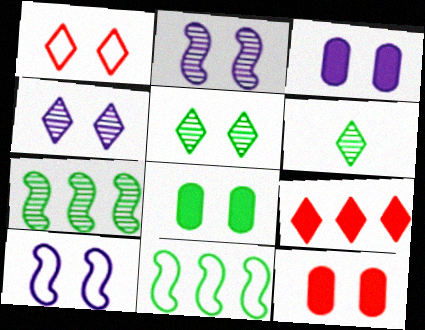[[1, 2, 8], 
[3, 4, 10], 
[3, 8, 12], 
[5, 10, 12], 
[6, 8, 11]]